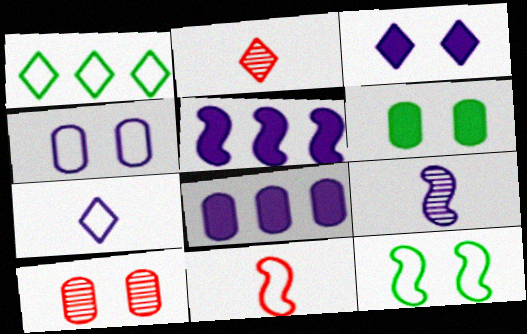[[1, 2, 3], 
[1, 4, 11], 
[2, 8, 12], 
[3, 10, 12], 
[4, 6, 10]]